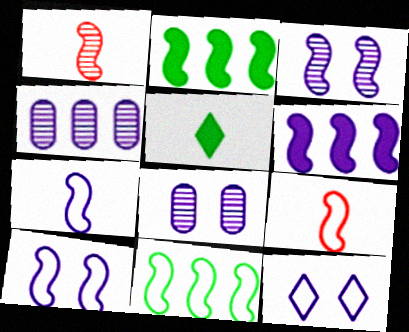[[1, 2, 10], 
[2, 3, 9], 
[3, 6, 7], 
[9, 10, 11]]